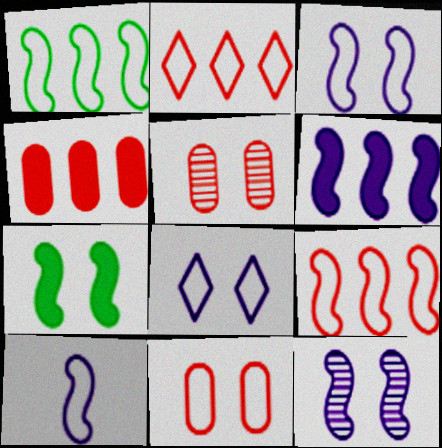[[5, 7, 8], 
[6, 10, 12]]